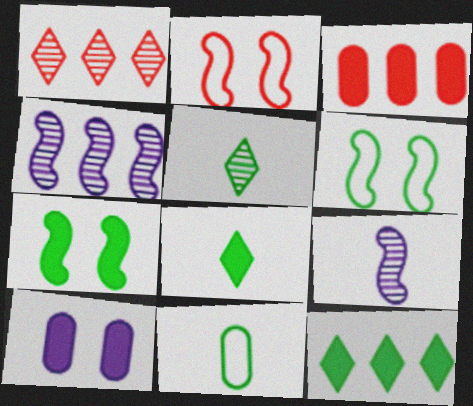[]